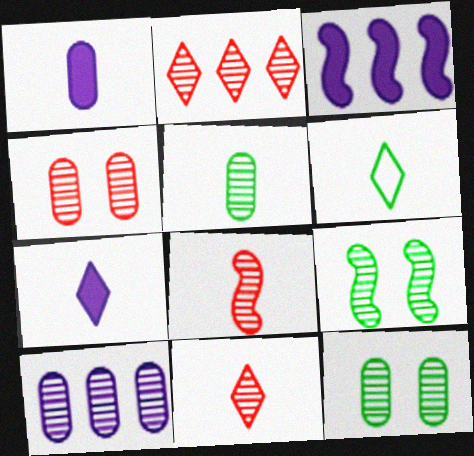[[1, 6, 8], 
[2, 4, 8], 
[3, 4, 6], 
[4, 5, 10], 
[6, 7, 11], 
[9, 10, 11]]